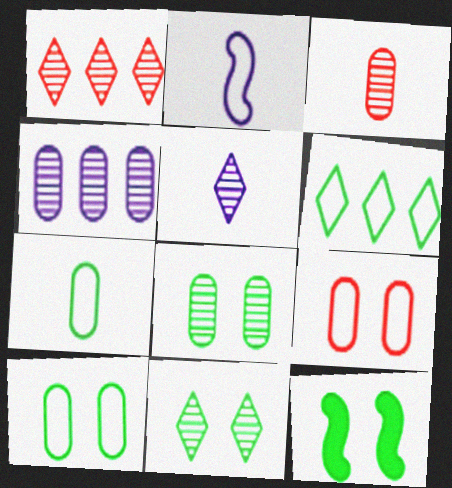[[1, 5, 11], 
[2, 6, 9], 
[3, 4, 8], 
[10, 11, 12]]